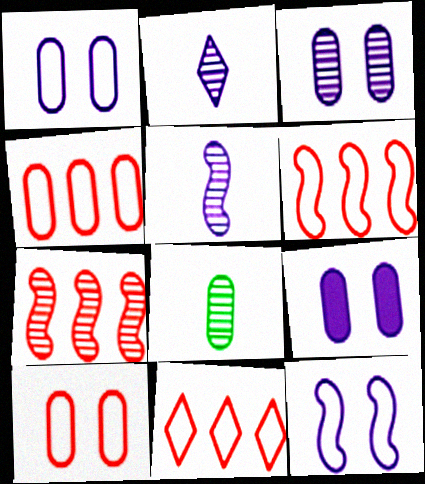[[1, 3, 9], 
[4, 6, 11], 
[4, 8, 9]]